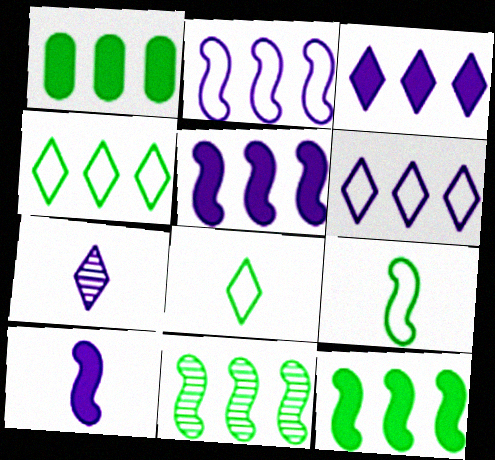[[1, 4, 11]]